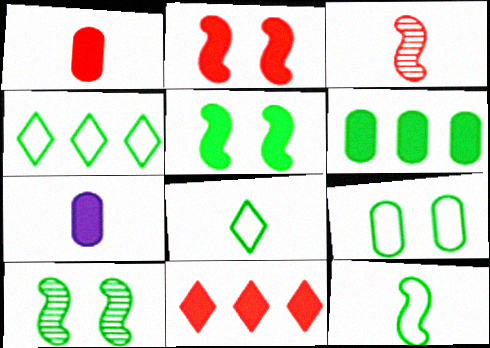[[1, 2, 11], 
[3, 7, 8], 
[4, 9, 12], 
[5, 7, 11], 
[6, 8, 10]]